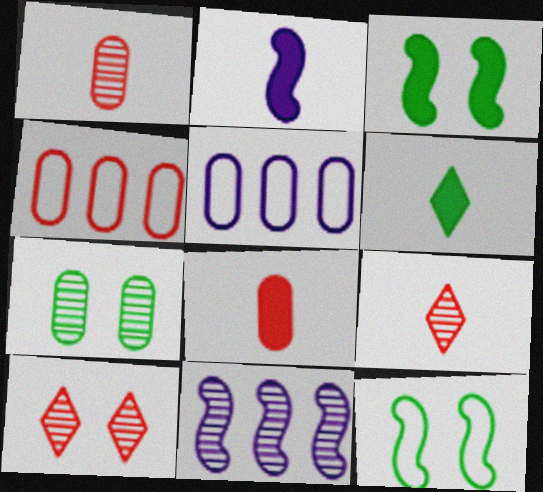[[2, 6, 8], 
[3, 5, 9], 
[5, 7, 8], 
[7, 9, 11]]